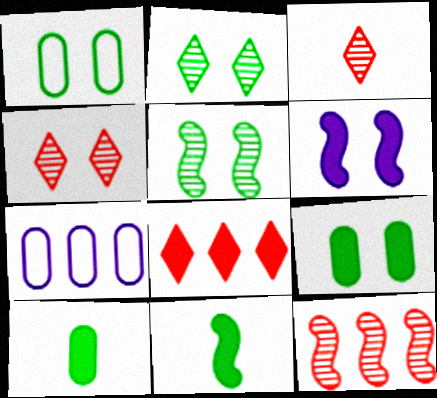[[1, 4, 6], 
[4, 7, 11], 
[6, 8, 10]]